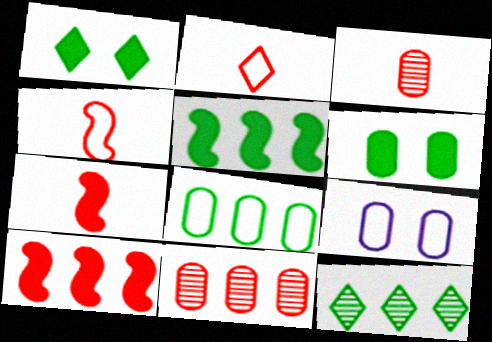[[2, 3, 7], 
[5, 8, 12], 
[7, 9, 12]]